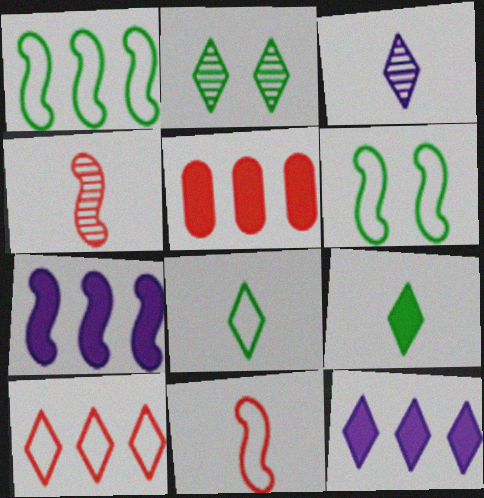[[3, 5, 6], 
[4, 6, 7]]